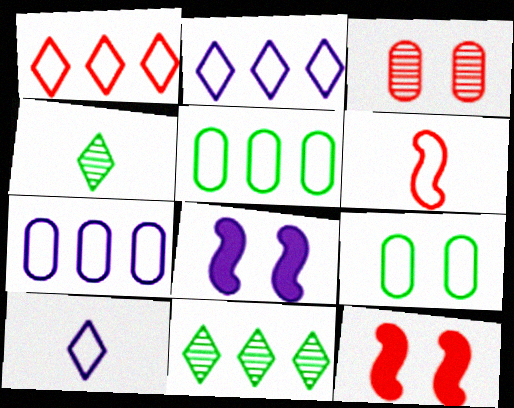[[2, 6, 9], 
[4, 7, 12]]